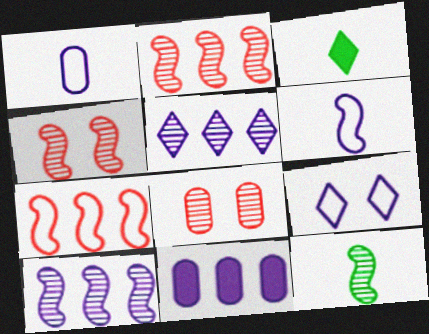[[4, 10, 12], 
[5, 8, 12]]